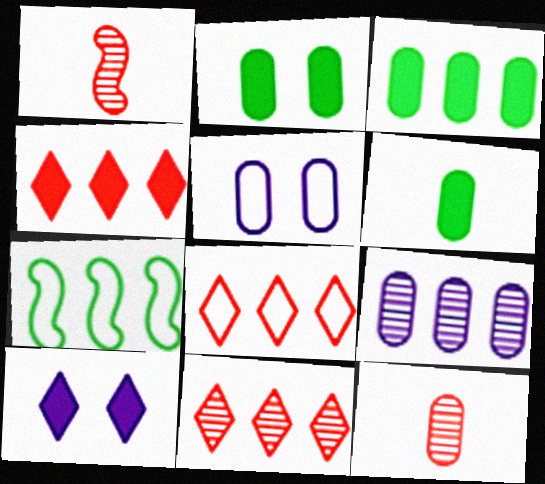[[2, 3, 6], 
[3, 5, 12], 
[4, 7, 9], 
[4, 8, 11], 
[7, 10, 12]]